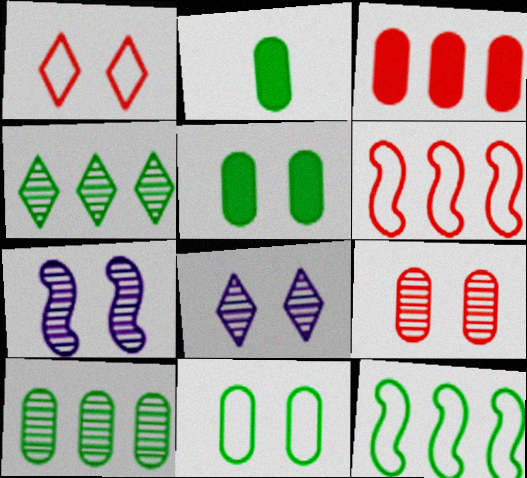[[1, 5, 7], 
[2, 6, 8], 
[2, 10, 11]]